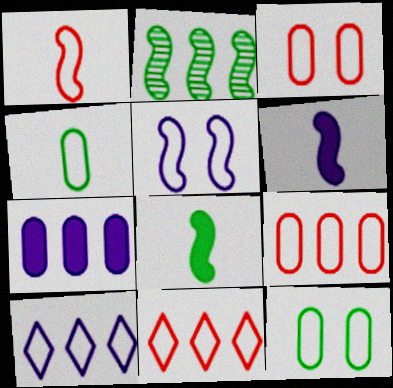[[1, 3, 11], 
[1, 10, 12], 
[2, 7, 11], 
[4, 5, 11]]